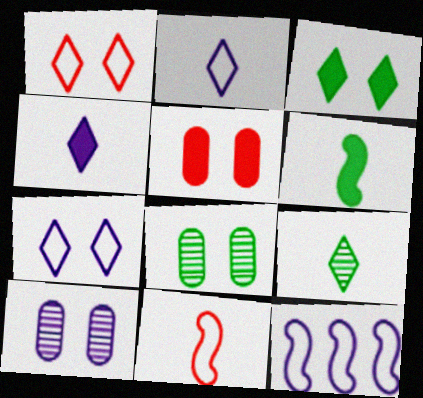[[4, 10, 12], 
[5, 9, 12]]